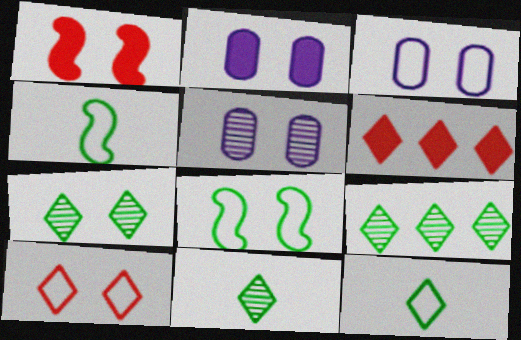[[1, 3, 7], 
[2, 3, 5], 
[3, 8, 10], 
[4, 5, 6], 
[7, 9, 11]]